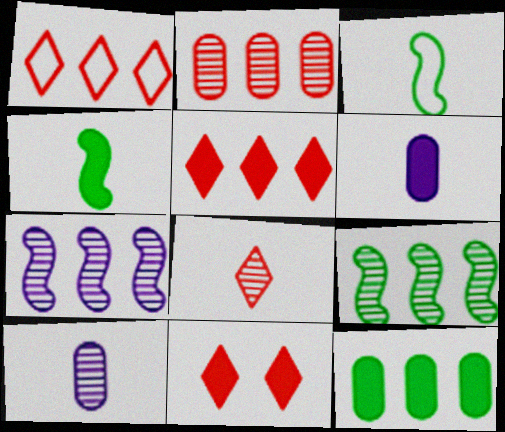[[1, 7, 12], 
[1, 8, 11], 
[3, 6, 8]]